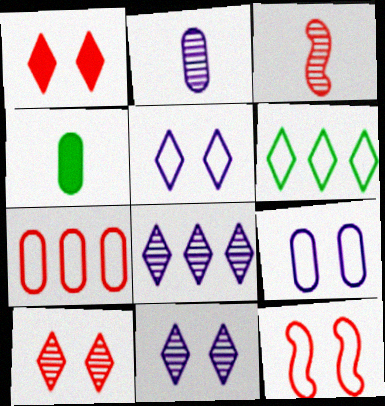[[1, 3, 7], 
[4, 8, 12]]